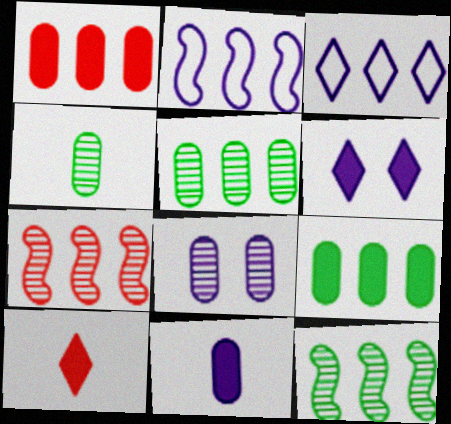[[1, 3, 12], 
[3, 7, 9]]